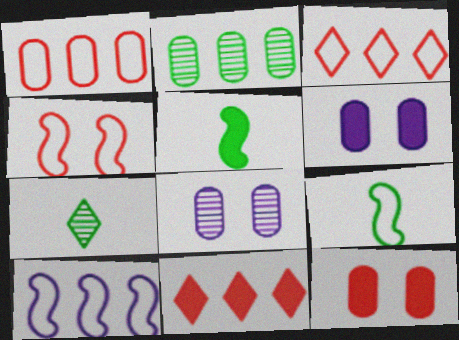[[2, 10, 11], 
[3, 5, 8], 
[4, 9, 10], 
[5, 6, 11], 
[7, 10, 12], 
[8, 9, 11]]